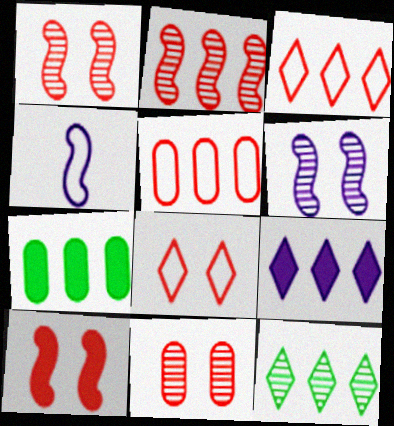[[3, 9, 12], 
[8, 10, 11]]